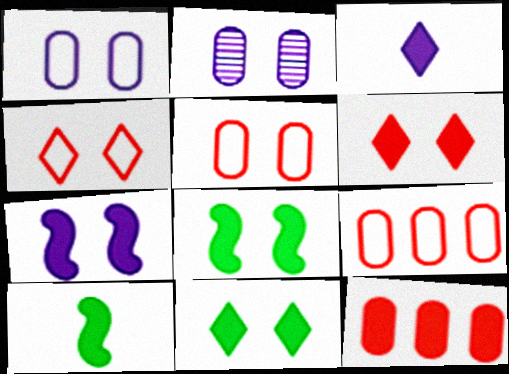[[2, 4, 8], 
[3, 8, 12]]